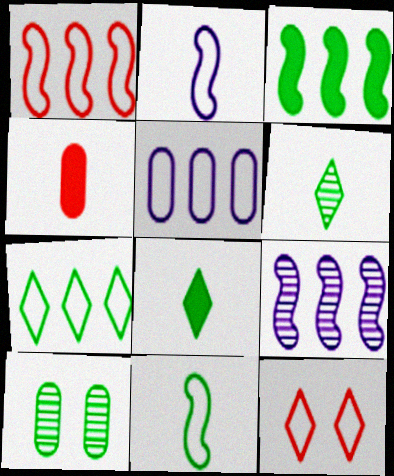[[1, 3, 9], 
[1, 5, 7], 
[2, 4, 6], 
[4, 5, 10], 
[5, 11, 12]]